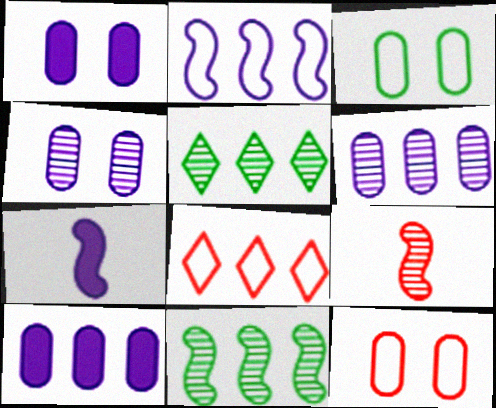[[4, 5, 9], 
[5, 7, 12], 
[8, 10, 11]]